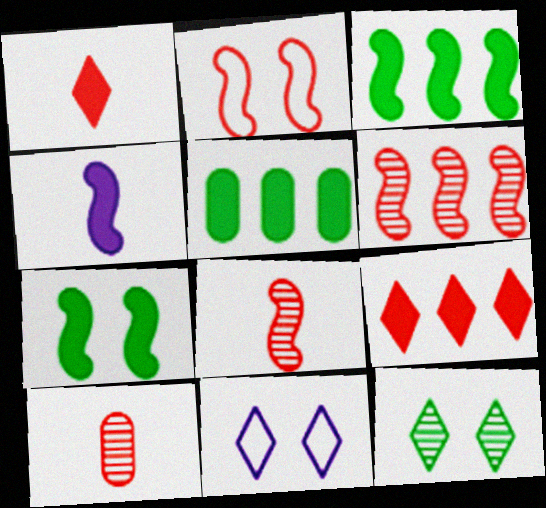[[2, 9, 10], 
[3, 10, 11], 
[5, 8, 11]]